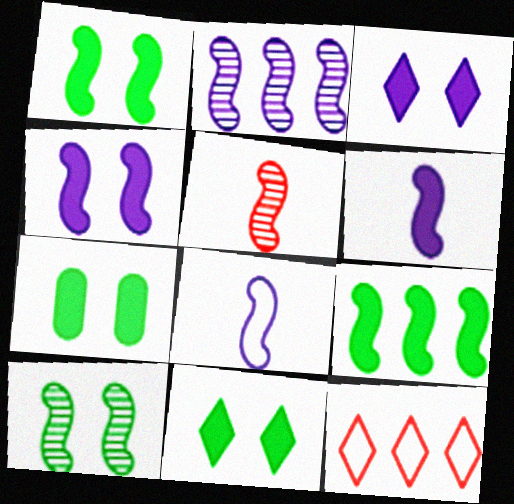[[1, 7, 11], 
[2, 4, 8], 
[2, 5, 10]]